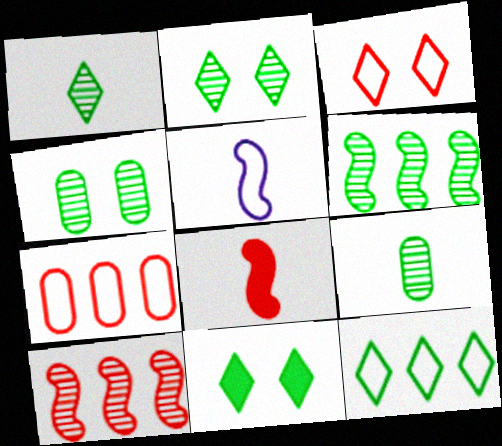[[1, 4, 6], 
[1, 11, 12], 
[2, 6, 9]]